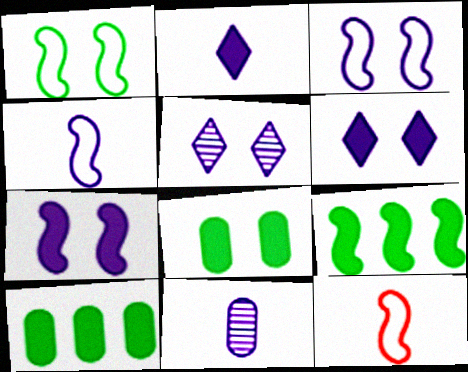[[2, 4, 11], 
[5, 10, 12]]